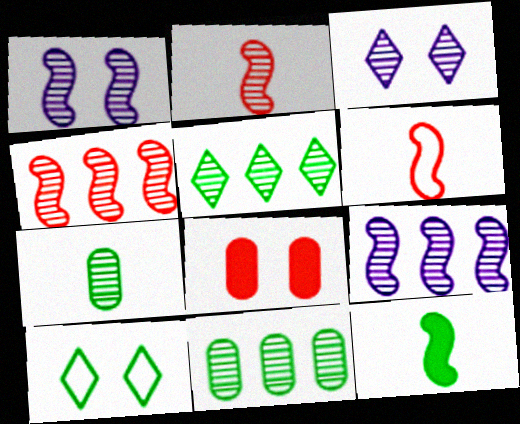[[1, 8, 10], 
[2, 3, 11], 
[3, 4, 7], 
[10, 11, 12]]